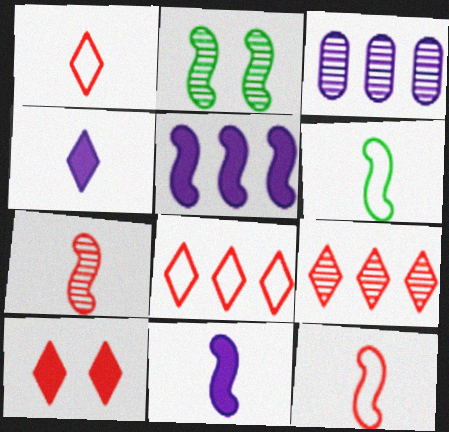[[1, 9, 10], 
[2, 5, 12], 
[3, 6, 10], 
[6, 7, 11]]